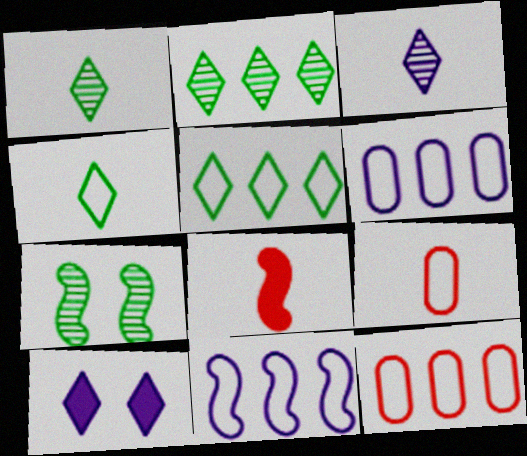[[5, 11, 12], 
[7, 8, 11]]